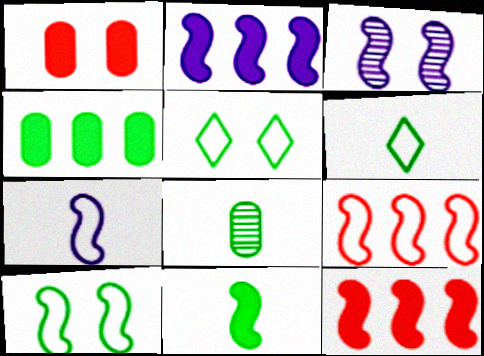[[1, 3, 5], 
[2, 3, 7], 
[3, 9, 11], 
[6, 8, 11], 
[7, 9, 10]]